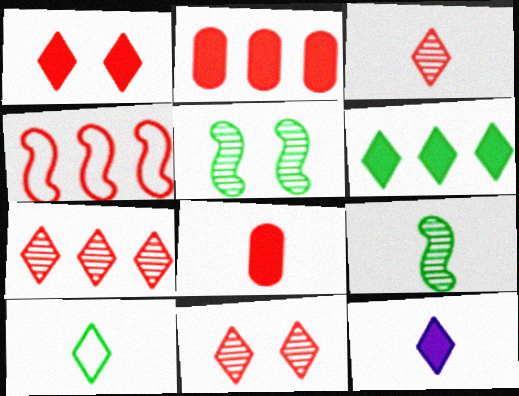[[1, 6, 12], 
[2, 4, 7], 
[3, 7, 11], 
[3, 10, 12], 
[4, 8, 11]]